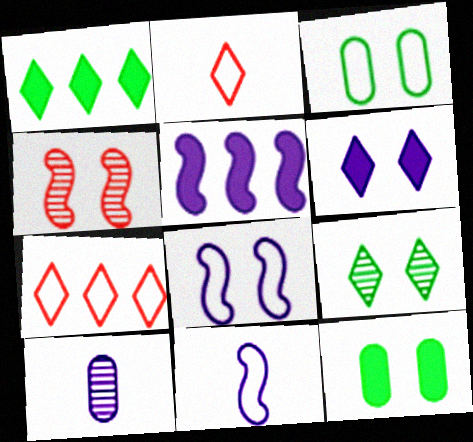[[3, 4, 6], 
[3, 7, 11]]